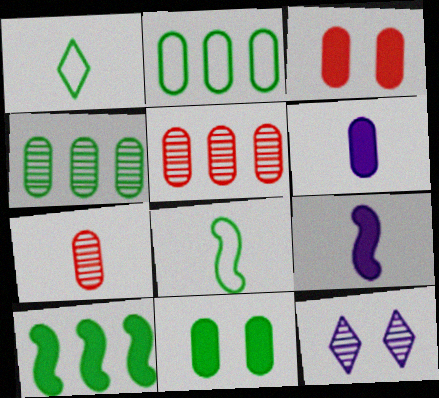[[1, 7, 9]]